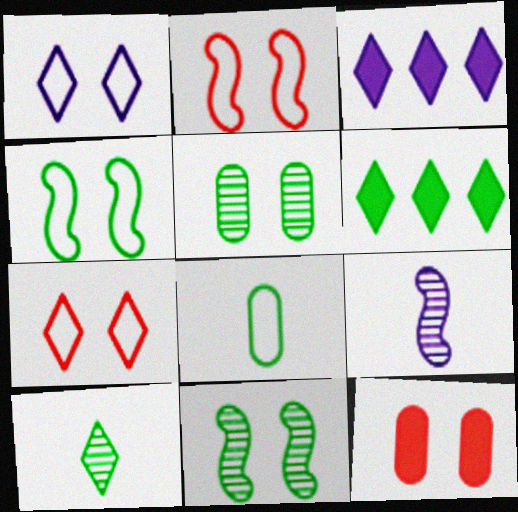[[1, 11, 12], 
[3, 7, 10], 
[6, 8, 11]]